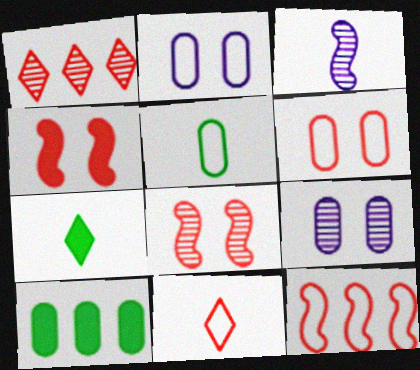[[6, 11, 12], 
[7, 9, 12]]